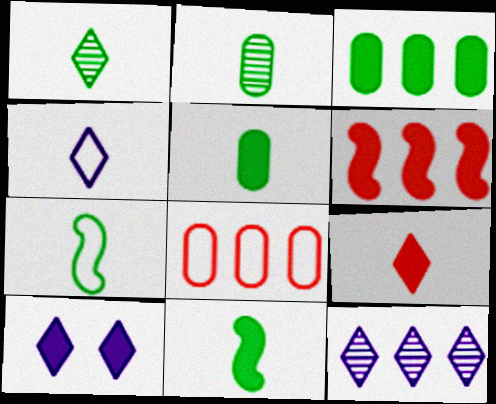[[1, 4, 9], 
[1, 5, 7], 
[4, 10, 12], 
[5, 6, 10]]